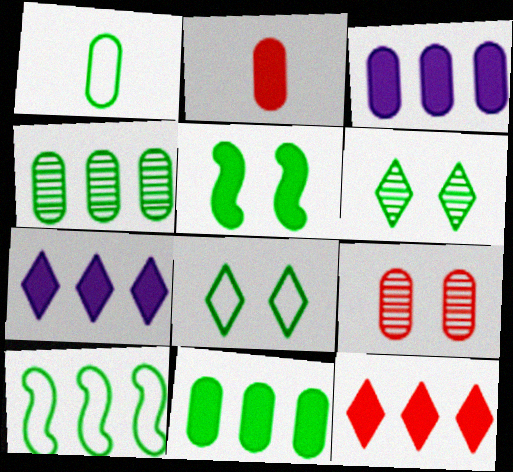[[1, 3, 9], 
[1, 8, 10], 
[2, 5, 7]]